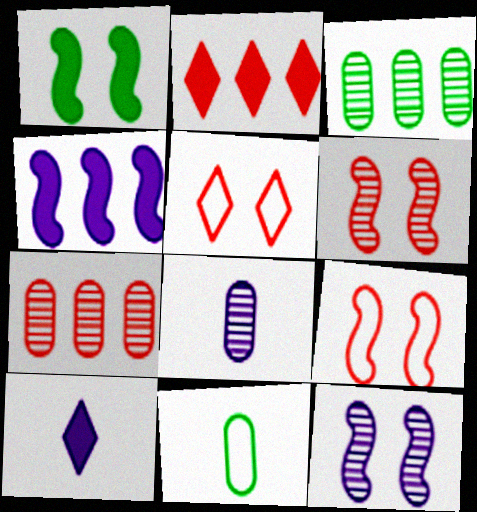[[1, 9, 12], 
[2, 11, 12], 
[3, 9, 10]]